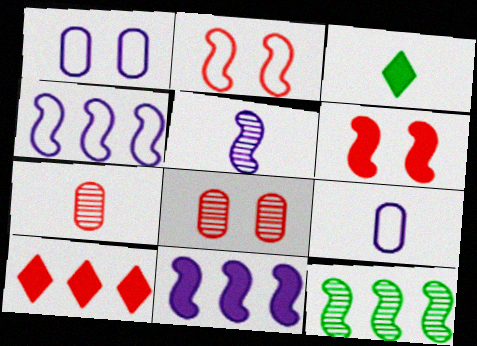[[2, 7, 10], 
[3, 4, 8]]